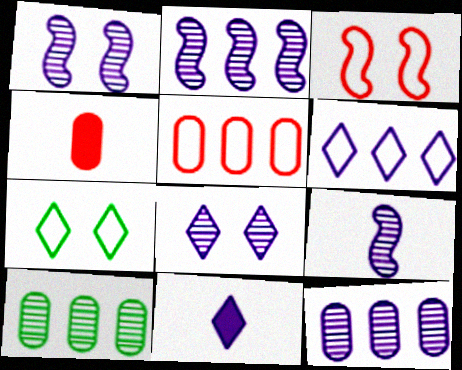[[1, 2, 9], 
[2, 4, 7], 
[3, 10, 11], 
[6, 8, 11], 
[8, 9, 12]]